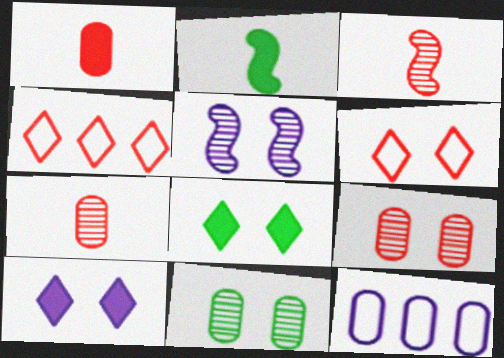[[1, 11, 12], 
[3, 8, 12]]